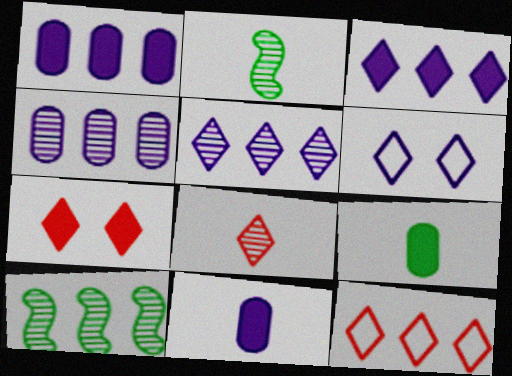[[1, 10, 12], 
[7, 8, 12]]